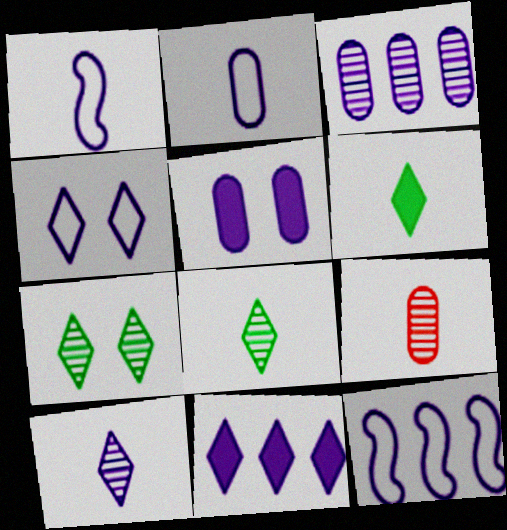[[1, 6, 9], 
[2, 3, 5], 
[2, 4, 12], 
[3, 11, 12], 
[4, 10, 11], 
[5, 10, 12]]